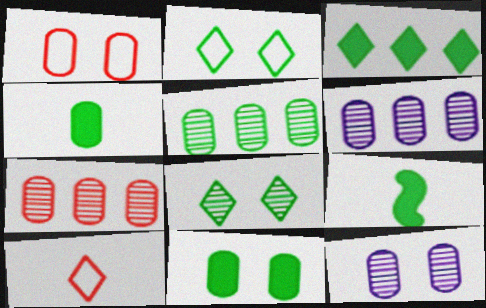[[1, 4, 6], 
[1, 11, 12], 
[2, 5, 9], 
[3, 9, 11], 
[5, 6, 7]]